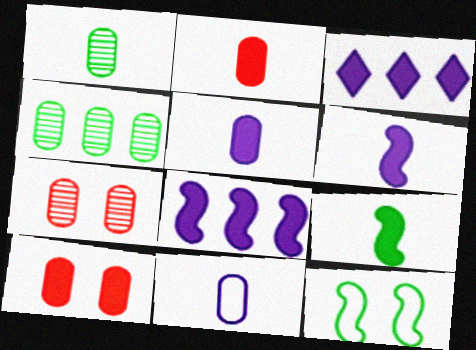[[1, 2, 11], 
[3, 9, 10], 
[4, 10, 11]]